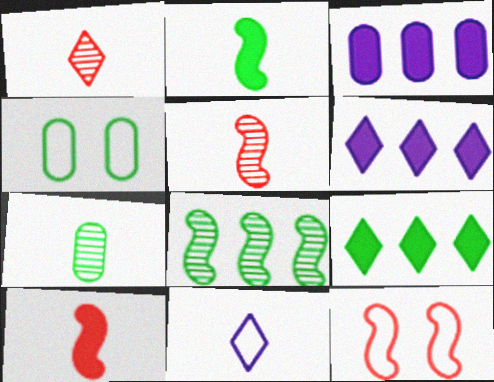[[4, 5, 6], 
[6, 7, 12], 
[7, 10, 11]]